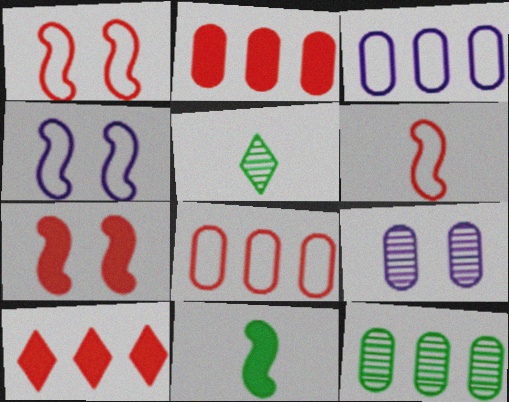[[2, 3, 12], 
[2, 4, 5], 
[3, 5, 7]]